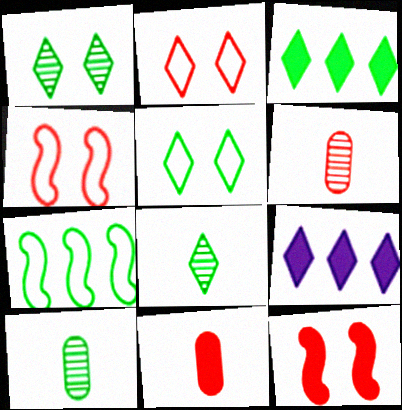[[2, 8, 9], 
[3, 5, 8], 
[4, 9, 10]]